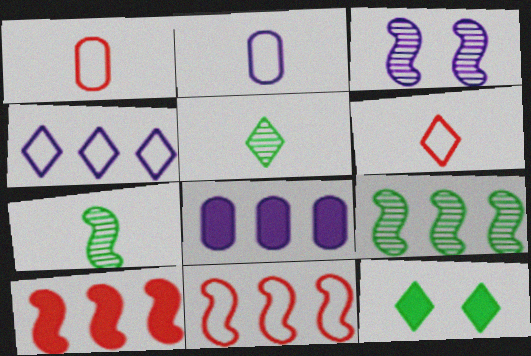[]